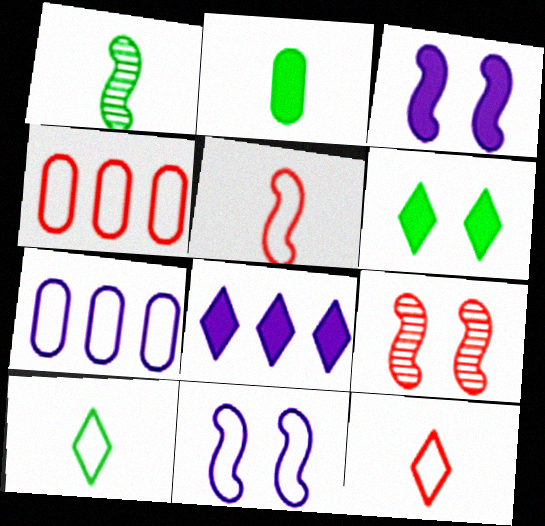[[1, 2, 10], 
[4, 10, 11]]